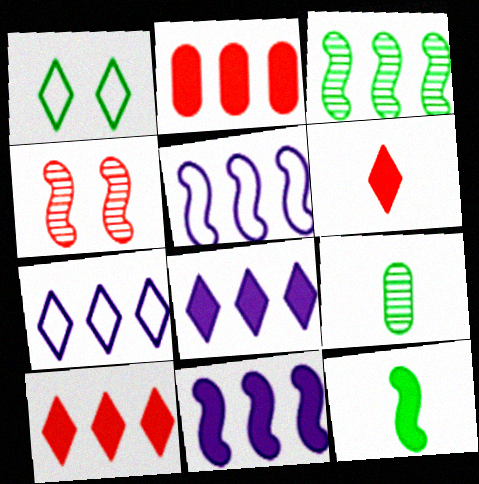[[2, 3, 7], 
[4, 5, 12]]